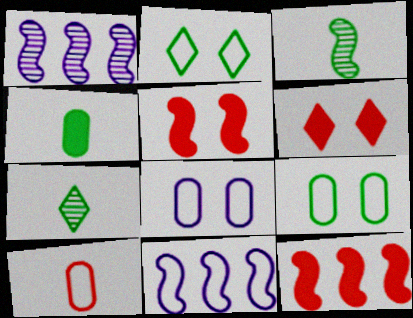[[2, 10, 11], 
[3, 5, 11], 
[7, 8, 12]]